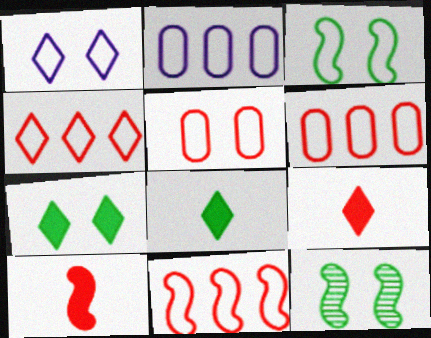[[1, 3, 5], 
[2, 9, 12], 
[4, 6, 11]]